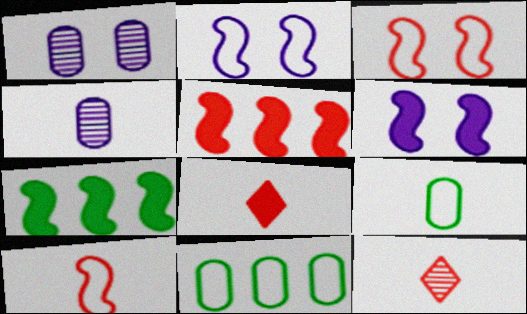[[6, 11, 12]]